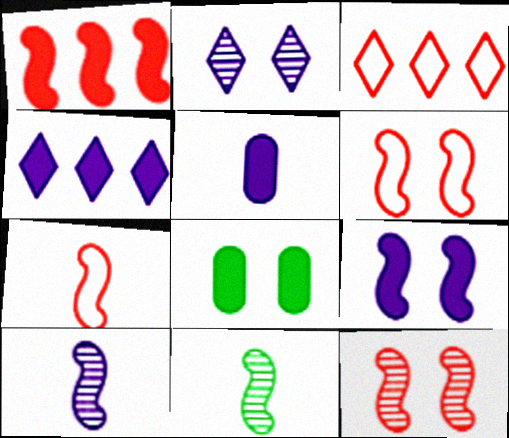[[1, 7, 12], 
[2, 6, 8], 
[3, 8, 10], 
[4, 5, 9]]